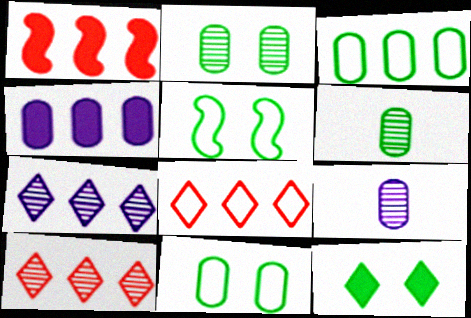[[1, 3, 7], 
[2, 5, 12]]